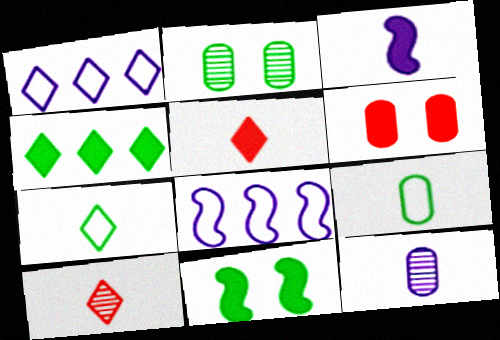[[2, 5, 8], 
[3, 4, 6], 
[3, 9, 10]]